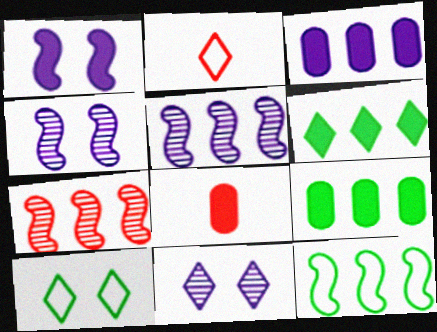[[1, 6, 8], 
[2, 4, 9], 
[2, 6, 11], 
[5, 8, 10], 
[8, 11, 12]]